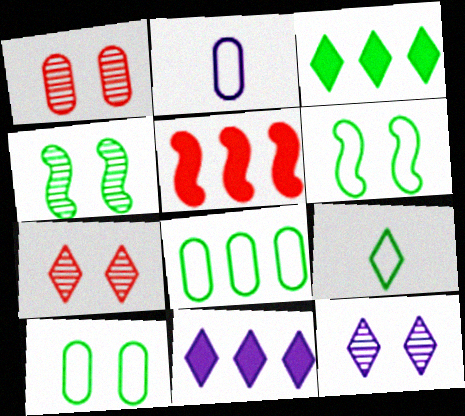[[1, 4, 12], 
[6, 8, 9], 
[7, 9, 11]]